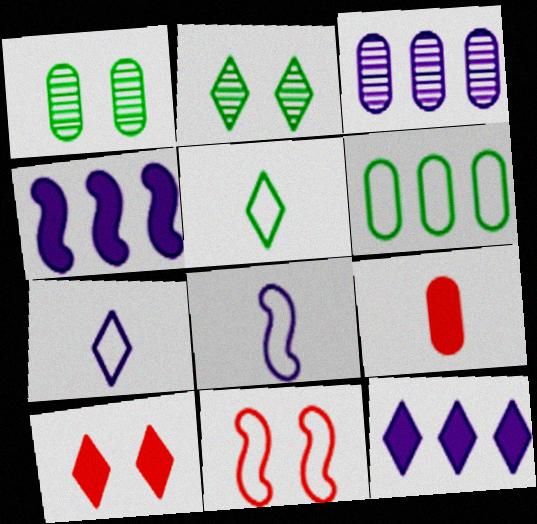[[6, 7, 11]]